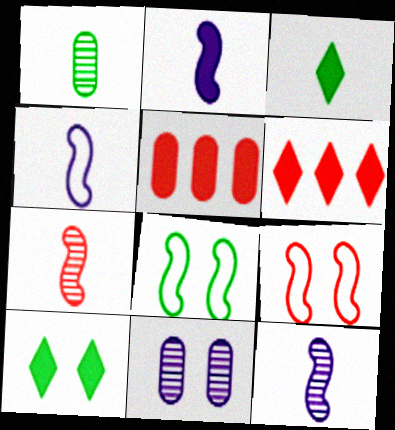[[2, 4, 12], 
[2, 5, 10], 
[9, 10, 11]]